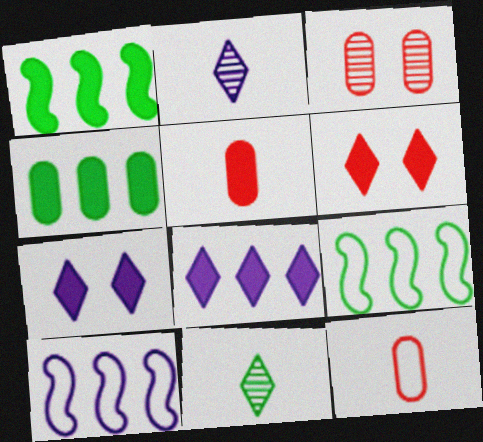[[1, 5, 7]]